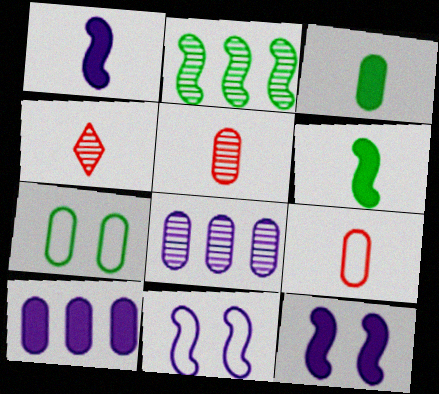[[5, 7, 10]]